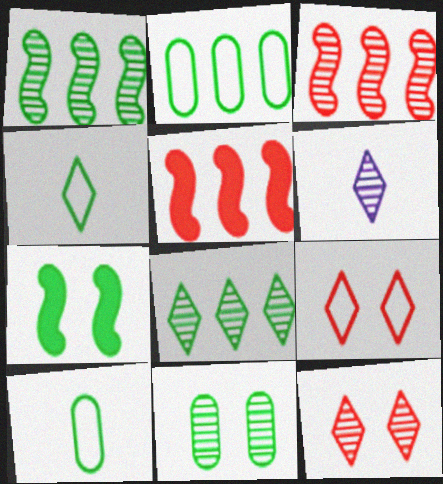[[3, 6, 11], 
[6, 8, 12], 
[7, 8, 10]]